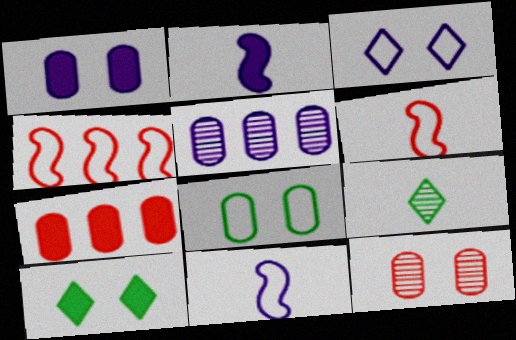[[1, 4, 9], 
[1, 8, 12], 
[2, 3, 5], 
[2, 7, 10], 
[5, 6, 10]]